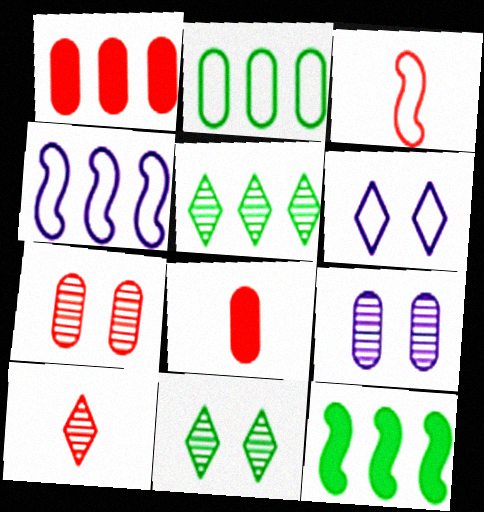[[1, 4, 5], 
[2, 3, 6], 
[2, 5, 12], 
[2, 8, 9], 
[3, 8, 10], 
[4, 8, 11]]